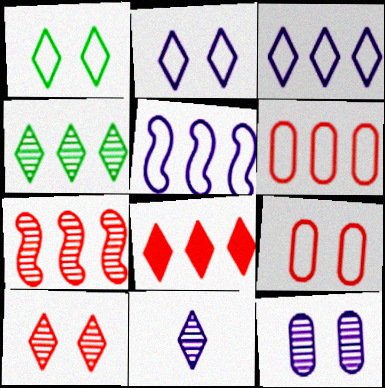[[1, 8, 11], 
[3, 4, 8], 
[4, 10, 11], 
[6, 7, 8]]